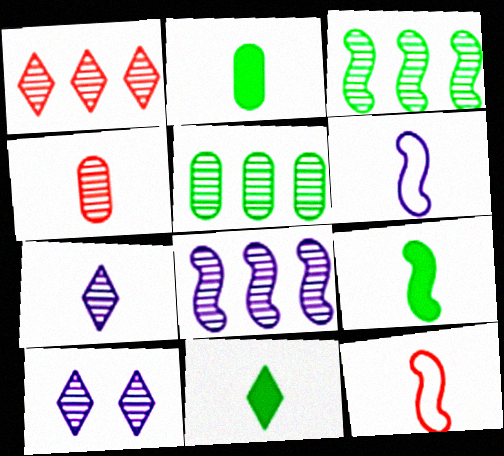[[1, 5, 8], 
[2, 7, 12], 
[2, 9, 11], 
[3, 4, 10], 
[4, 6, 11]]